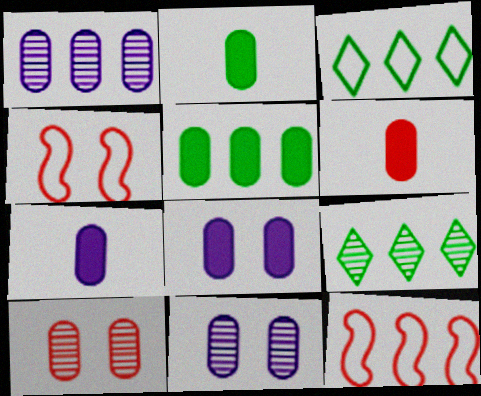[[2, 6, 7], 
[4, 7, 9], 
[5, 6, 8]]